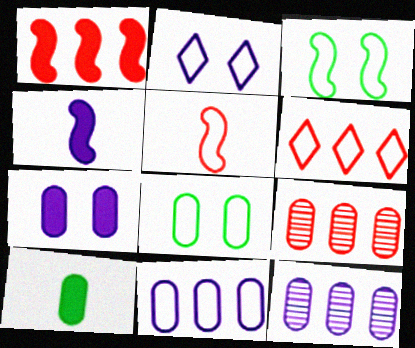[[1, 6, 9], 
[2, 4, 12]]